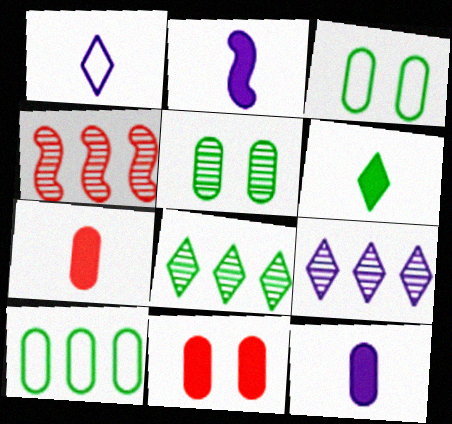[[2, 6, 7]]